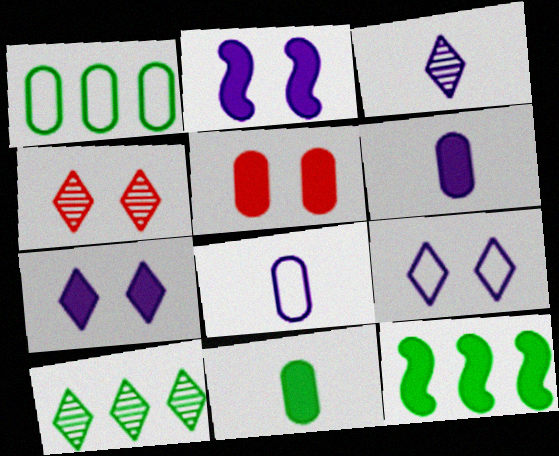[[1, 10, 12], 
[3, 4, 10], 
[4, 8, 12]]